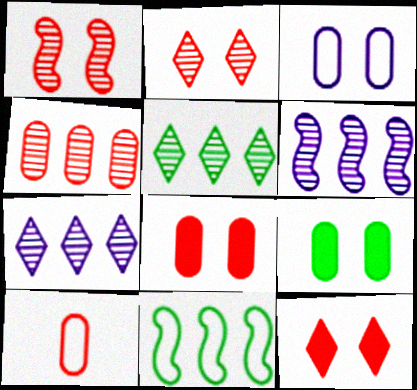[[4, 5, 6], 
[4, 8, 10]]